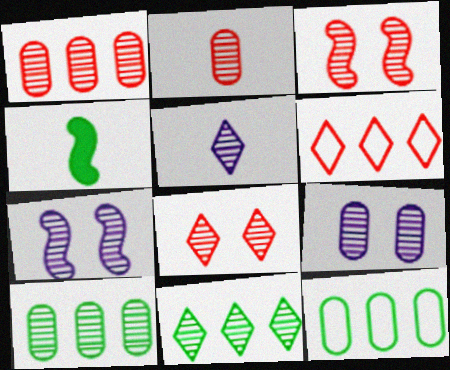[[2, 7, 11], 
[2, 9, 10], 
[3, 5, 10], 
[4, 6, 9], 
[5, 8, 11]]